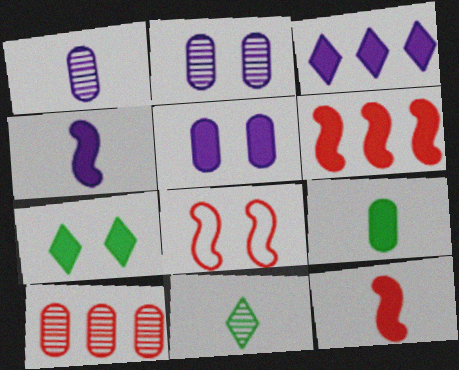[[2, 7, 8], 
[3, 4, 5]]